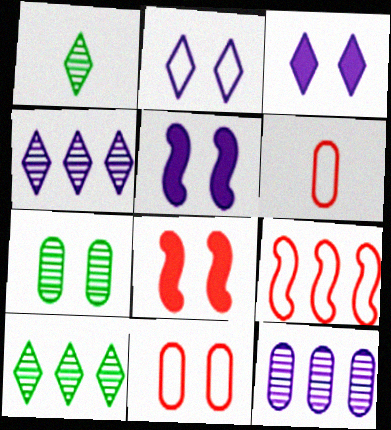[[2, 7, 8], 
[5, 6, 10]]